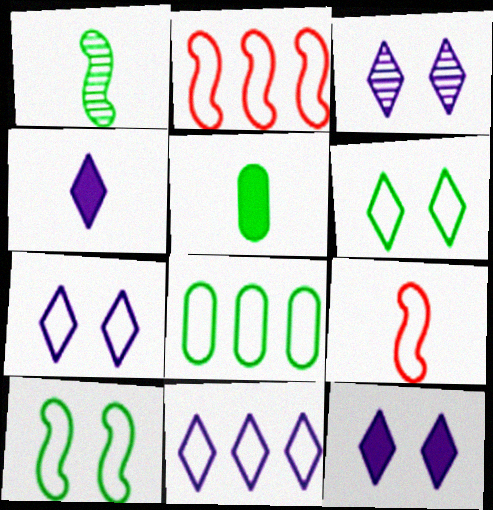[[2, 3, 5], 
[2, 8, 11], 
[3, 4, 11], 
[3, 7, 12], 
[7, 8, 9]]